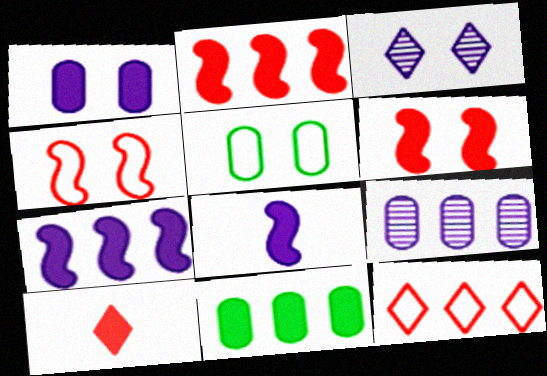[[3, 5, 6]]